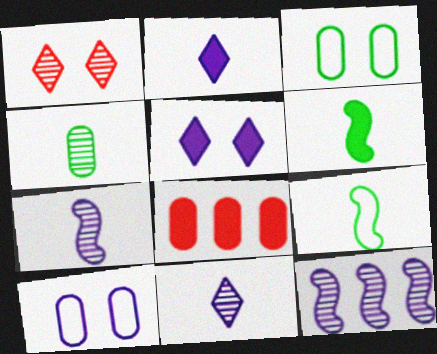[[1, 4, 12], 
[2, 10, 12], 
[4, 8, 10], 
[5, 6, 8]]